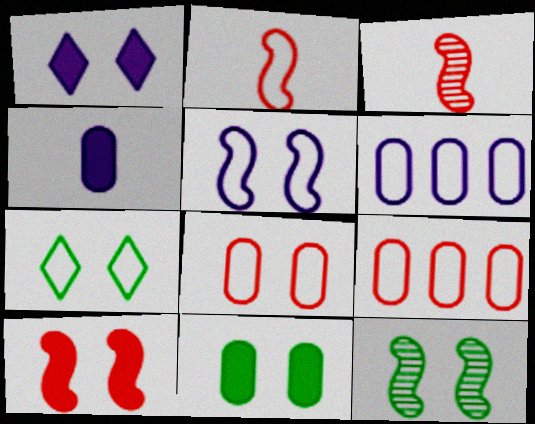[[1, 8, 12], 
[1, 10, 11], 
[2, 6, 7], 
[5, 7, 8], 
[5, 10, 12], 
[7, 11, 12]]